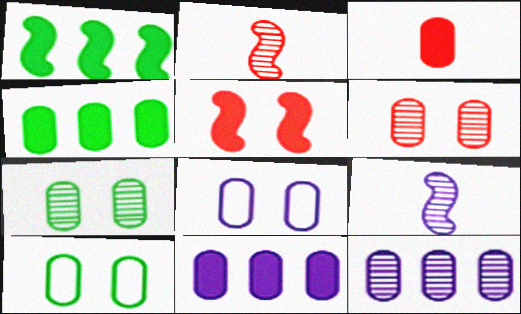[[3, 10, 12]]